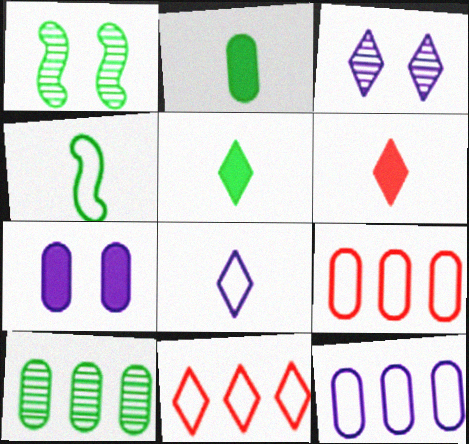[[1, 6, 12], 
[3, 5, 11]]